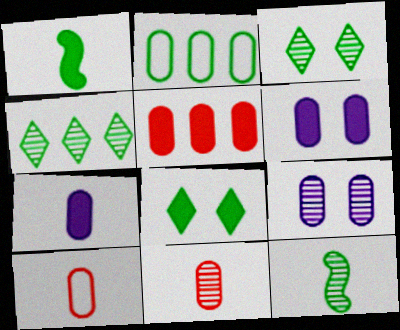[[1, 2, 3], 
[2, 6, 11], 
[2, 8, 12]]